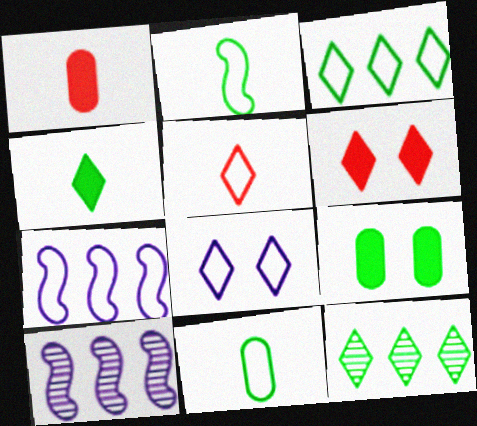[[2, 9, 12], 
[3, 5, 8], 
[5, 9, 10], 
[6, 10, 11]]